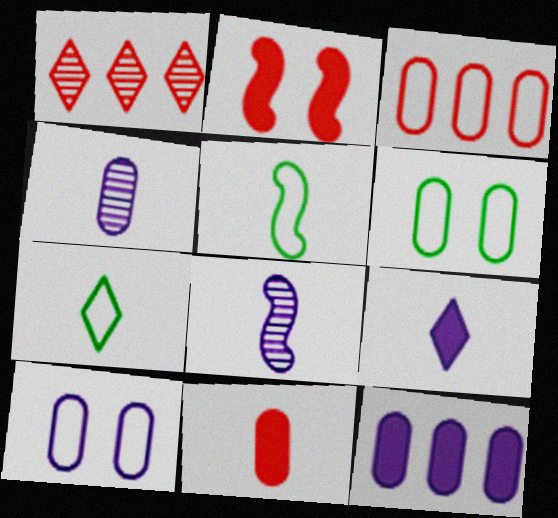[[4, 10, 12], 
[7, 8, 11]]